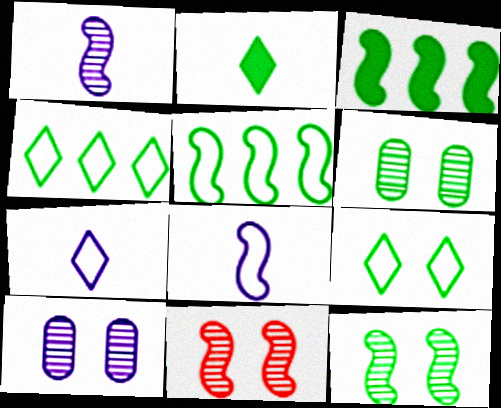[[2, 5, 6], 
[3, 8, 11]]